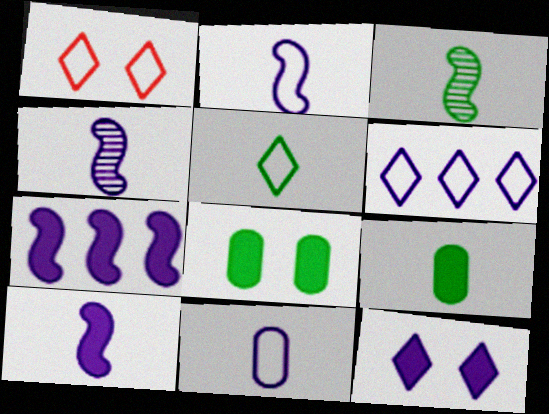[[1, 5, 6], 
[2, 4, 10], 
[3, 5, 9]]